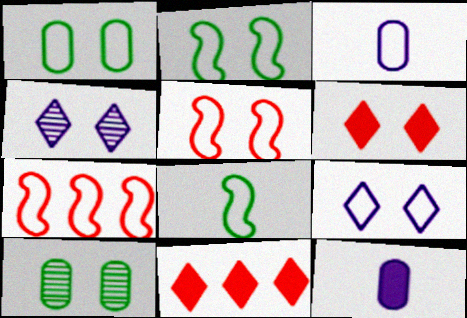[[1, 5, 9]]